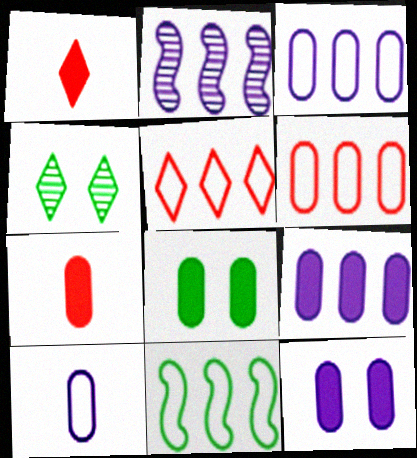[[3, 5, 11], 
[7, 8, 9]]